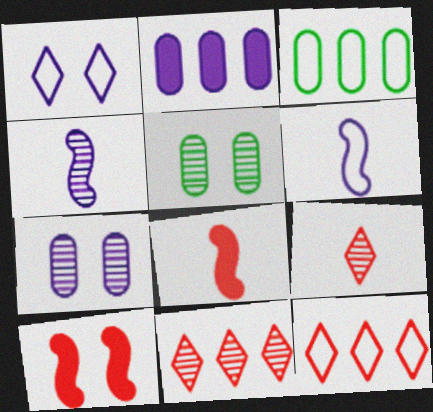[[1, 2, 4], 
[1, 5, 10], 
[4, 5, 11]]